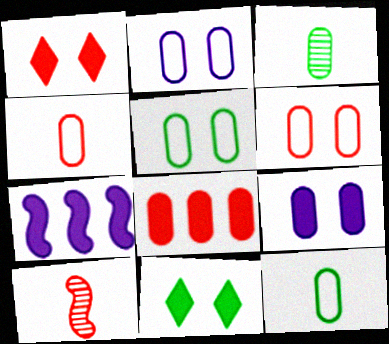[[2, 3, 8], 
[2, 5, 6]]